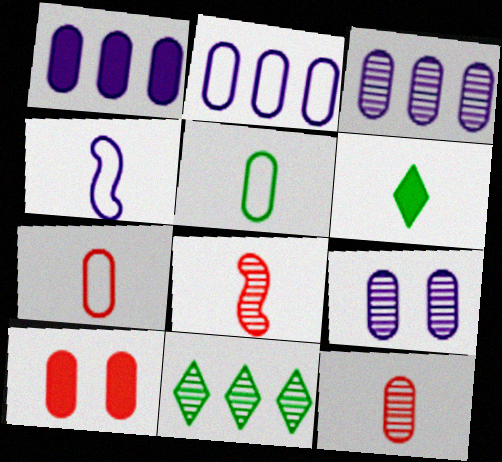[[1, 2, 3], 
[3, 5, 10], 
[4, 6, 12], 
[4, 10, 11], 
[8, 9, 11]]